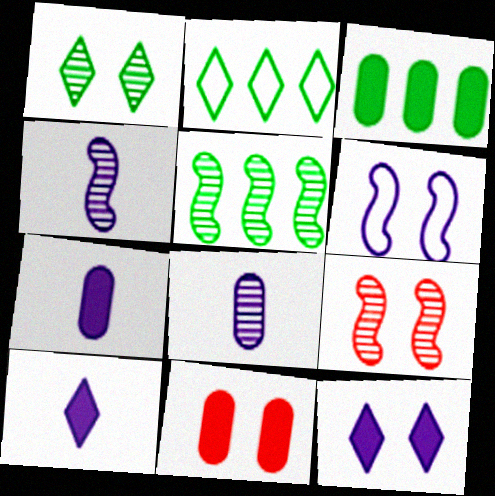[[1, 6, 11], 
[2, 3, 5], 
[2, 4, 11], 
[2, 7, 9], 
[3, 7, 11], 
[4, 5, 9]]